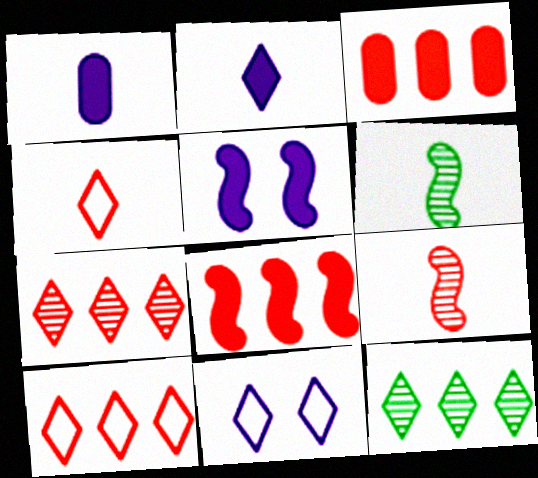[[1, 4, 6], 
[3, 6, 11]]